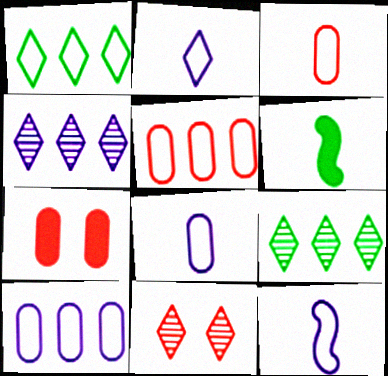[[2, 8, 12], 
[6, 10, 11], 
[7, 9, 12]]